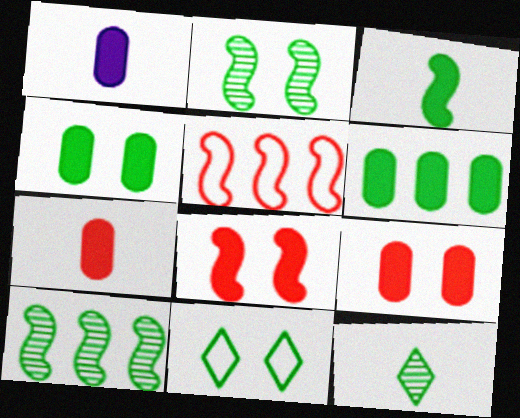[[1, 6, 9], 
[2, 4, 11]]